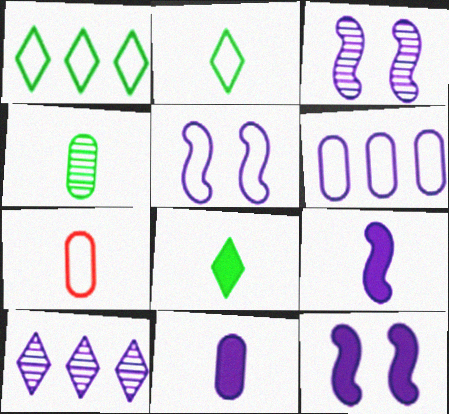[[1, 5, 7], 
[3, 5, 12], 
[4, 7, 11], 
[5, 10, 11]]